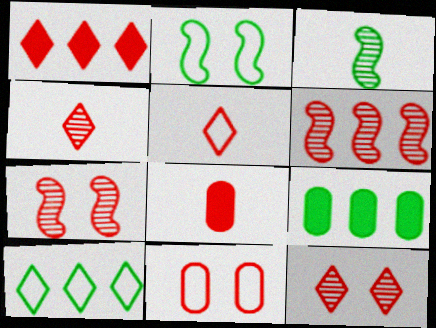[[1, 5, 12]]